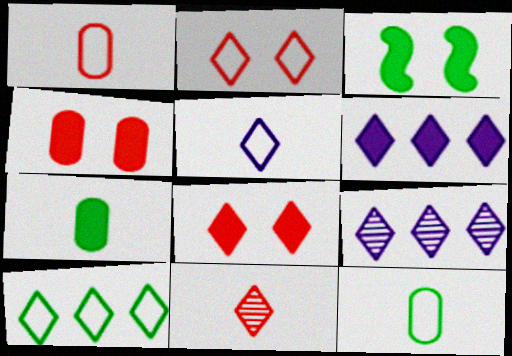[[1, 3, 9], 
[2, 5, 10]]